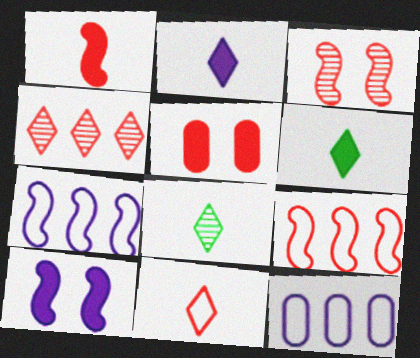[[1, 3, 9], 
[2, 8, 11], 
[3, 6, 12], 
[5, 7, 8]]